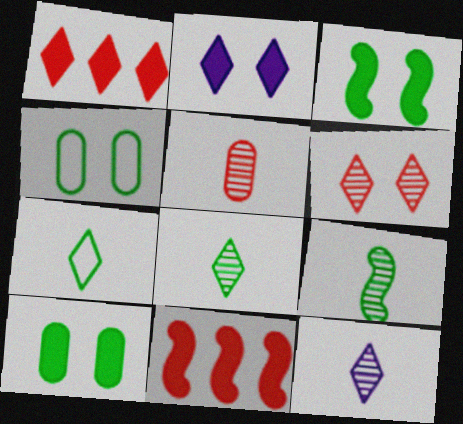[[4, 11, 12], 
[5, 9, 12]]